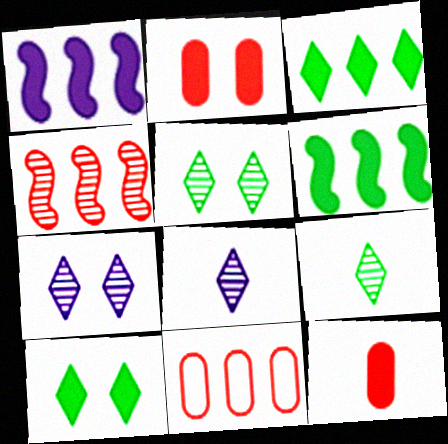[[1, 10, 12]]